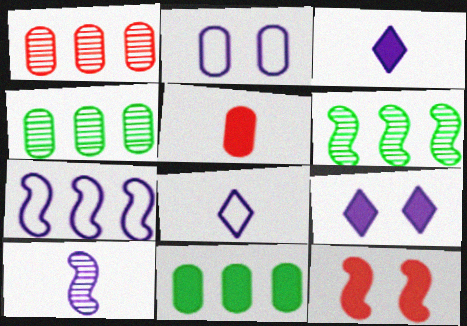[[2, 4, 5], 
[2, 7, 8], 
[3, 11, 12], 
[4, 8, 12]]